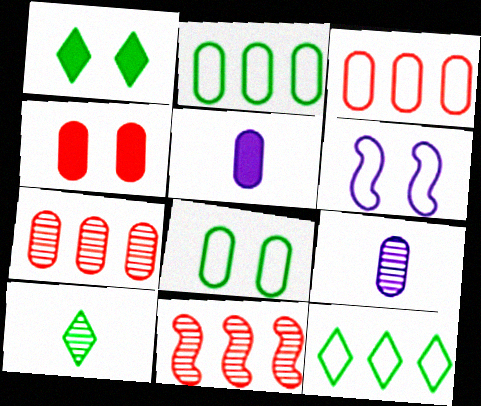[[1, 10, 12], 
[2, 4, 9], 
[5, 7, 8]]